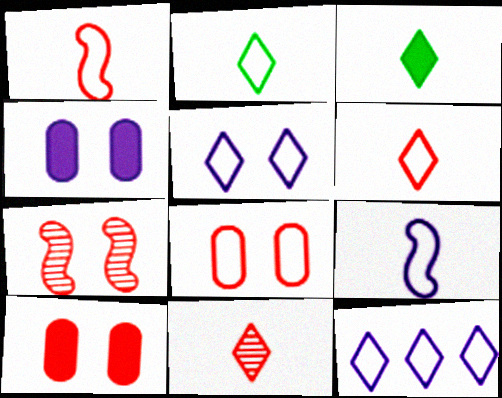[]